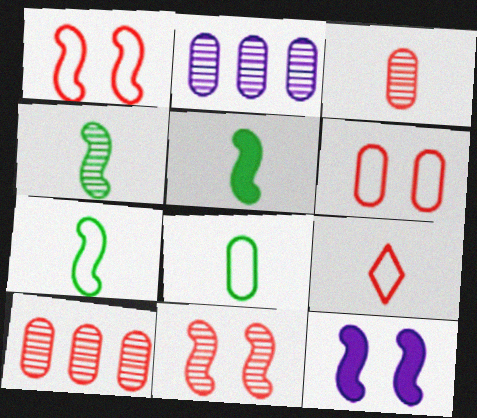[[4, 5, 7]]